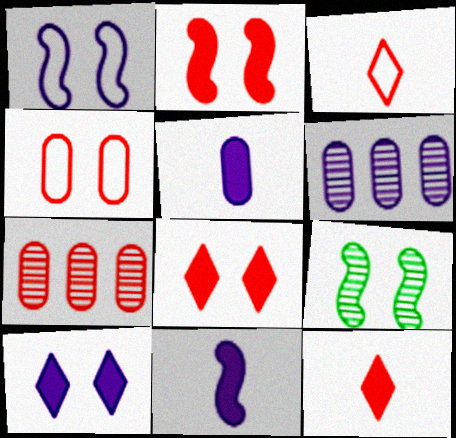[[1, 2, 9], 
[2, 3, 7], 
[4, 9, 10]]